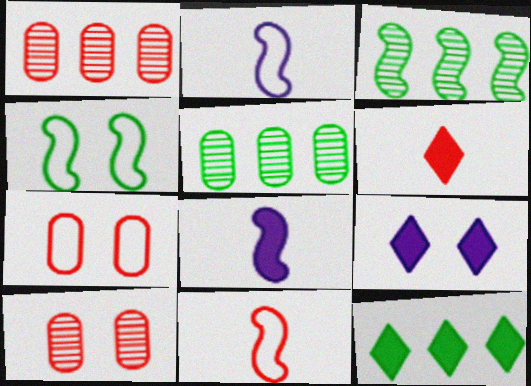[[2, 10, 12], 
[4, 9, 10], 
[5, 9, 11], 
[6, 9, 12]]